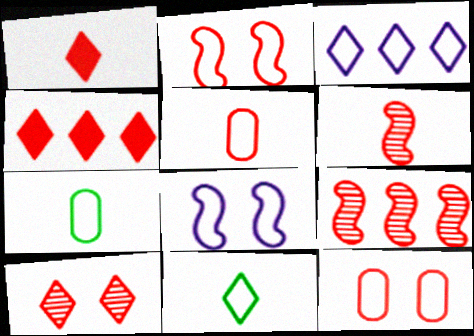[[1, 5, 6], 
[1, 9, 12], 
[2, 3, 7], 
[4, 6, 12]]